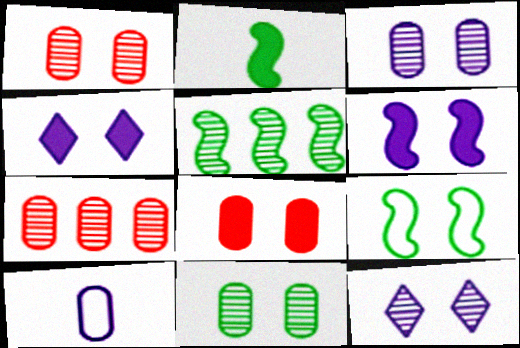[[1, 3, 11], 
[1, 4, 9], 
[2, 5, 9], 
[8, 9, 12]]